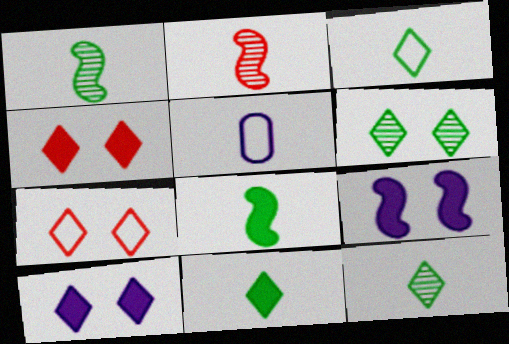[[2, 5, 11], 
[3, 11, 12], 
[6, 7, 10]]